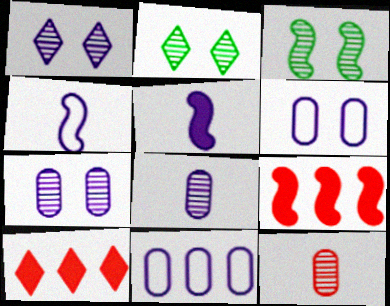[[1, 5, 11], 
[3, 4, 9]]